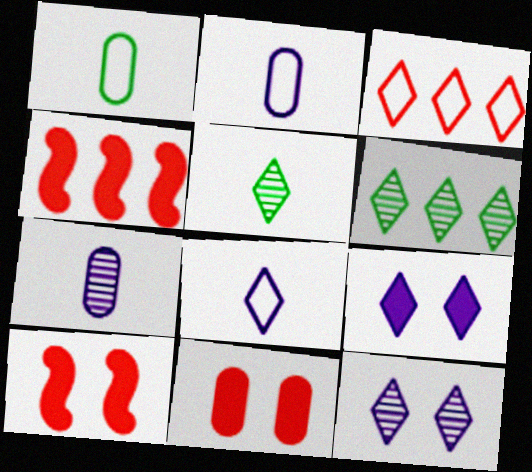[[1, 4, 12], 
[2, 6, 10], 
[3, 5, 9]]